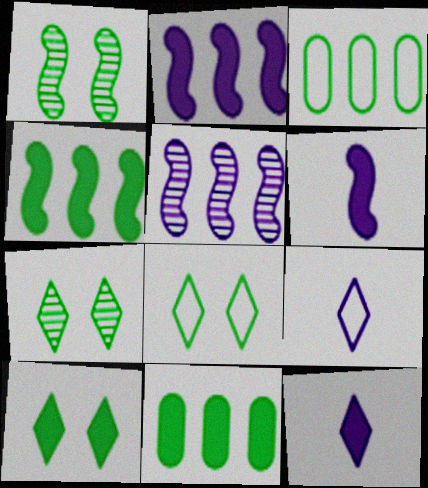[[7, 8, 10]]